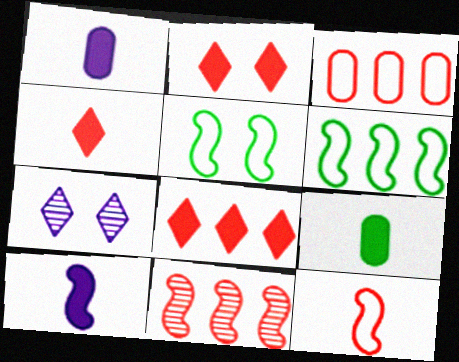[[2, 4, 8], 
[3, 8, 11], 
[4, 9, 10], 
[5, 10, 11]]